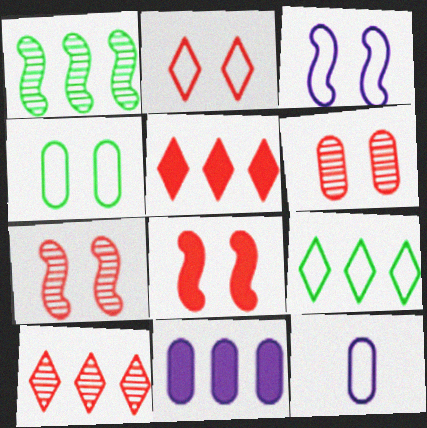[[2, 3, 4], 
[2, 6, 8]]